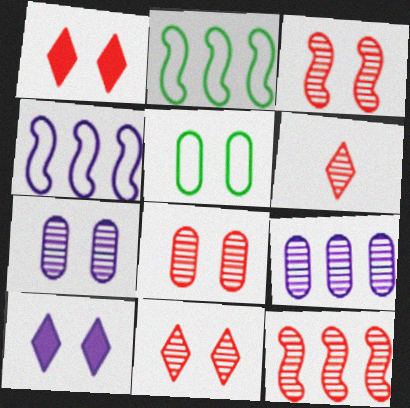[[3, 5, 10], 
[3, 8, 11], 
[6, 8, 12]]